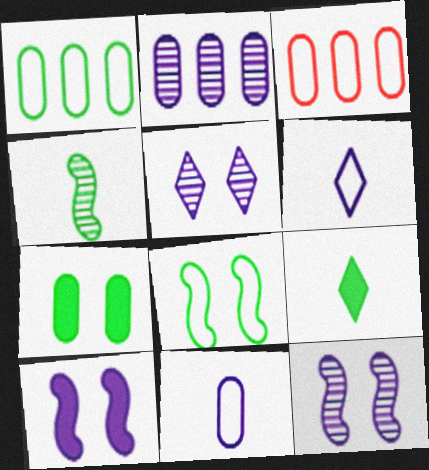[[2, 6, 10], 
[3, 6, 8], 
[3, 9, 12]]